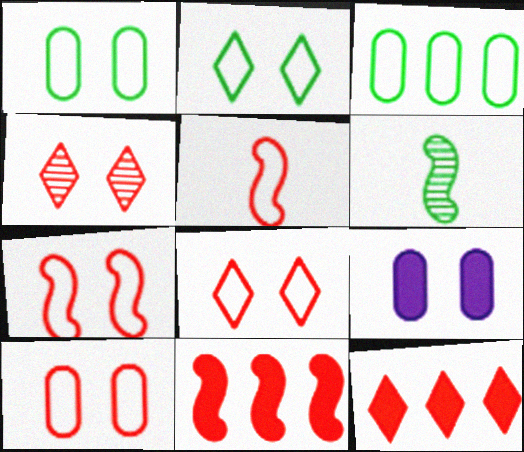[[7, 8, 10]]